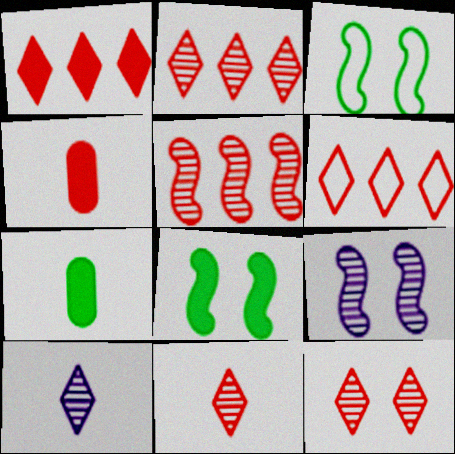[[1, 2, 6], 
[2, 11, 12], 
[6, 7, 9]]